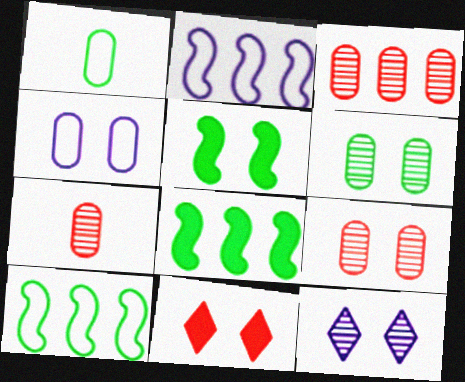[[3, 7, 9]]